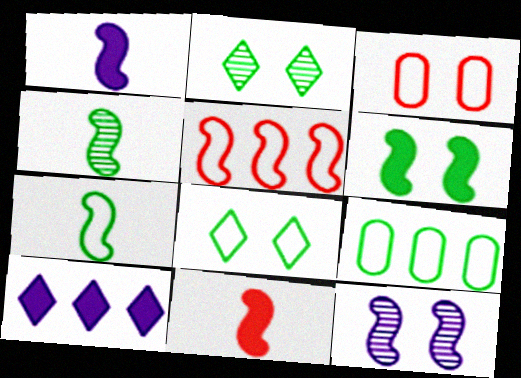[[3, 4, 10], 
[7, 8, 9]]